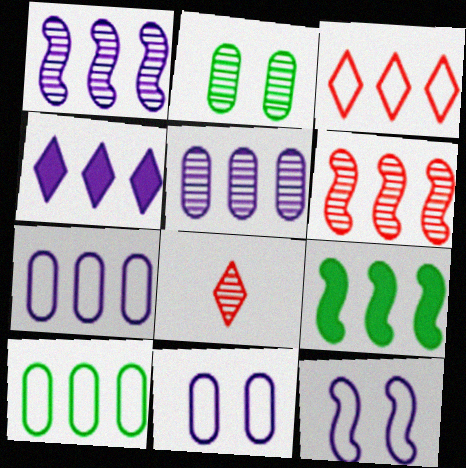[[1, 2, 8], 
[1, 4, 7], 
[3, 5, 9], 
[4, 6, 10], 
[8, 9, 11]]